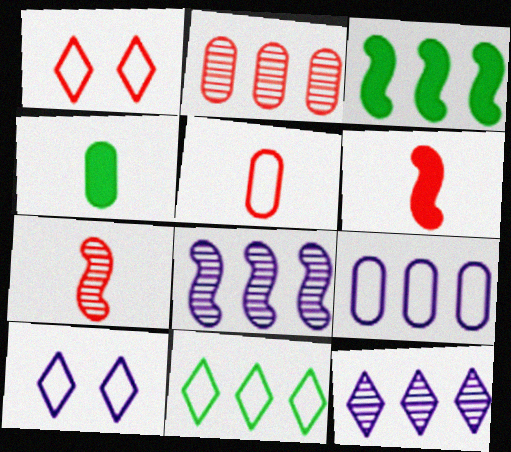[[1, 2, 6], 
[1, 4, 8]]